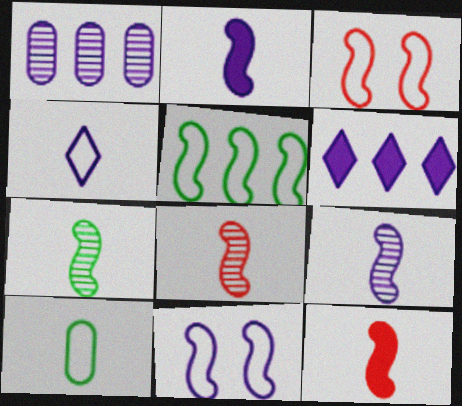[[7, 8, 9]]